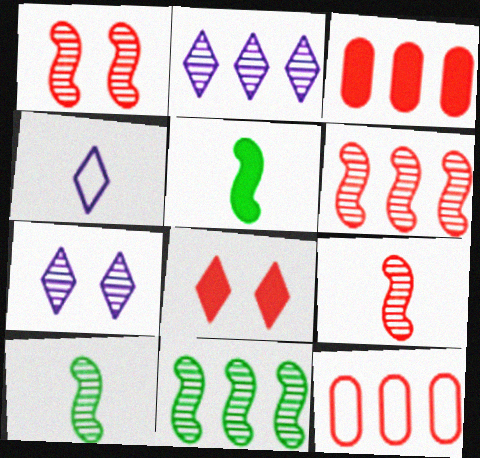[[1, 6, 9], 
[5, 7, 12], 
[8, 9, 12]]